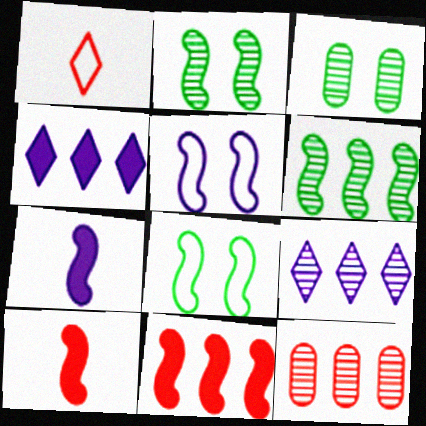[[5, 6, 10], 
[6, 9, 12]]